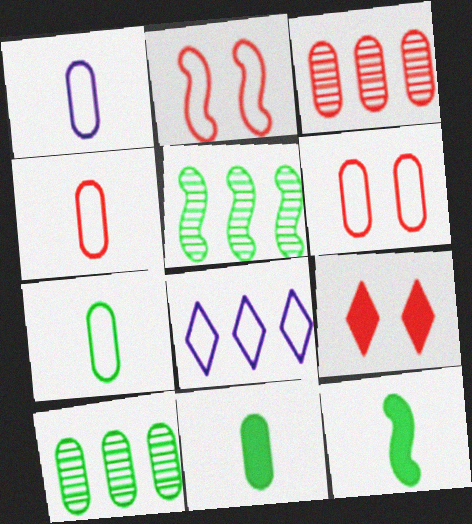[[1, 4, 7], 
[1, 5, 9], 
[2, 7, 8]]